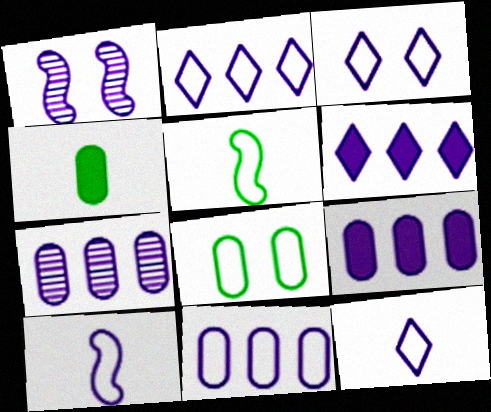[[1, 9, 12], 
[2, 3, 12], 
[3, 10, 11], 
[7, 9, 11]]